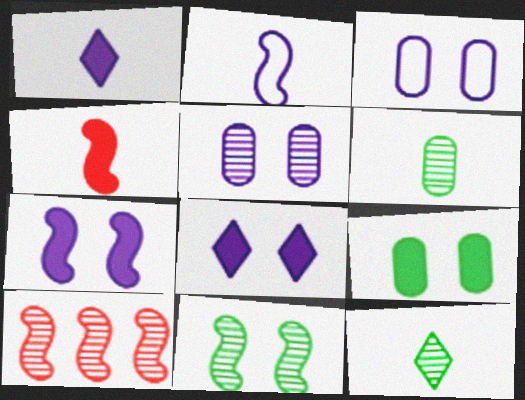[[5, 10, 12]]